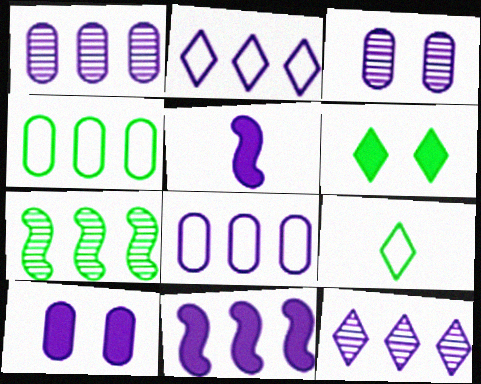[[1, 2, 11], 
[2, 3, 5], 
[8, 11, 12]]